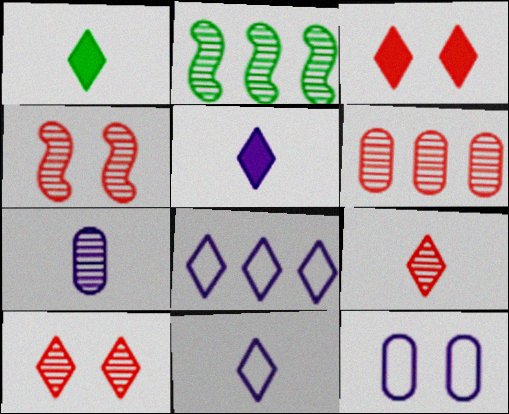[[1, 8, 10], 
[1, 9, 11], 
[2, 7, 10], 
[4, 6, 9]]